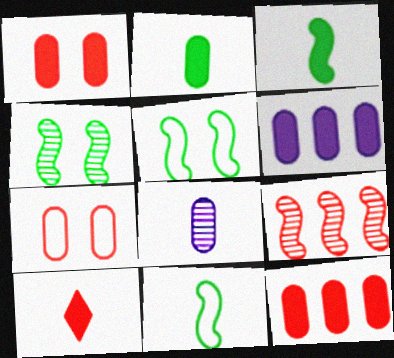[[1, 2, 6], 
[7, 9, 10], 
[8, 10, 11]]